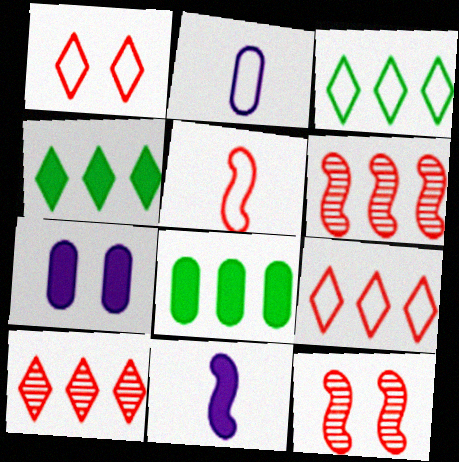[[2, 4, 12]]